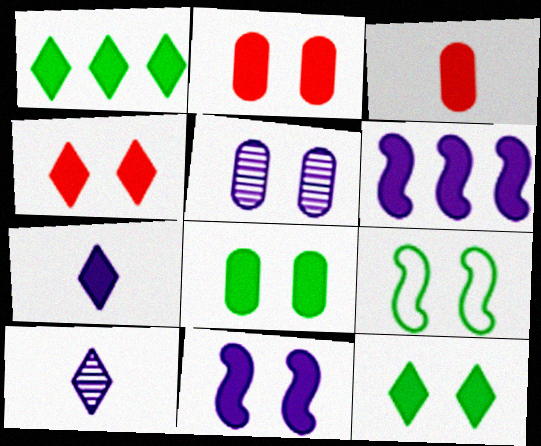[[1, 3, 11], 
[1, 4, 7], 
[2, 11, 12], 
[3, 6, 12], 
[4, 5, 9], 
[4, 8, 11]]